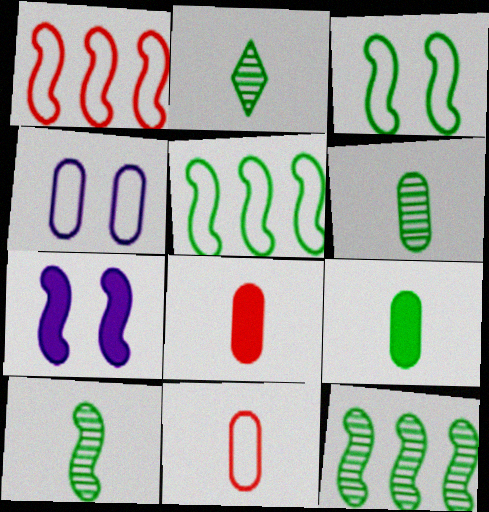[[1, 7, 10], 
[2, 6, 10]]